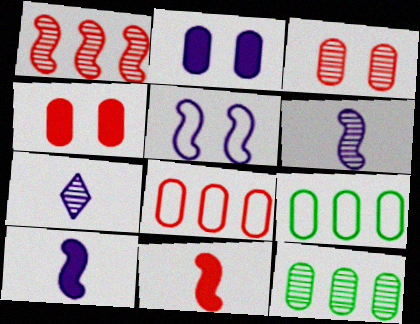[]